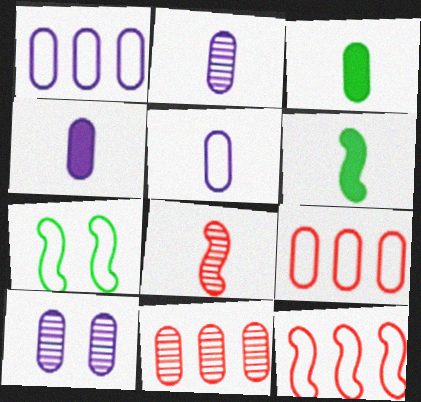[[1, 4, 10], 
[2, 4, 5], 
[3, 9, 10]]